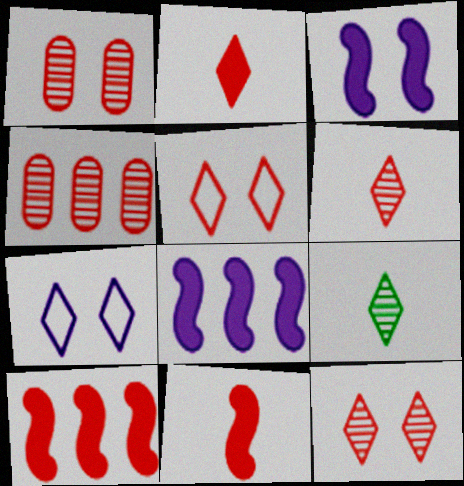[[4, 5, 11]]